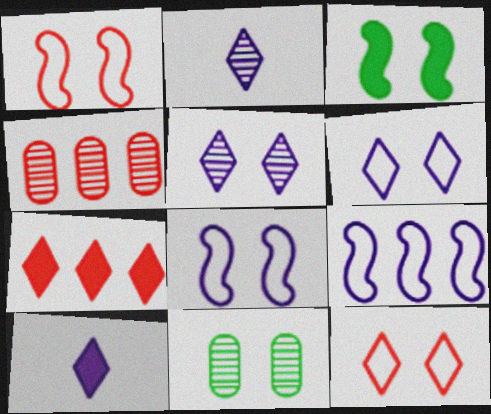[]